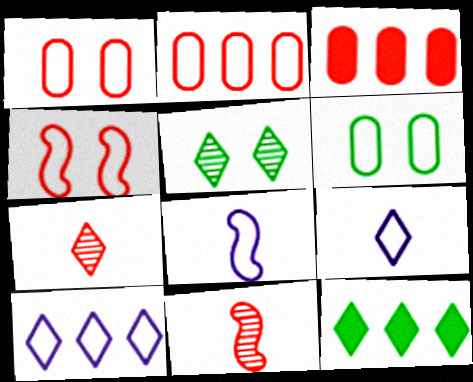[[3, 4, 7], 
[3, 5, 8]]